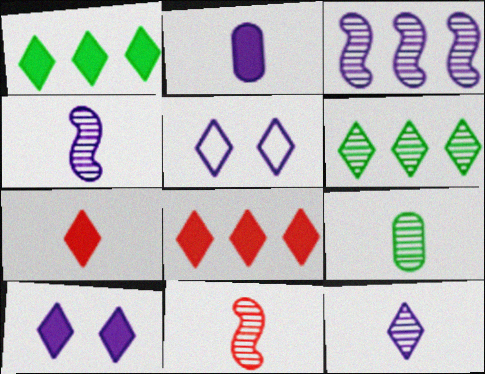[[1, 7, 10], 
[2, 3, 5], 
[5, 6, 7], 
[9, 11, 12]]